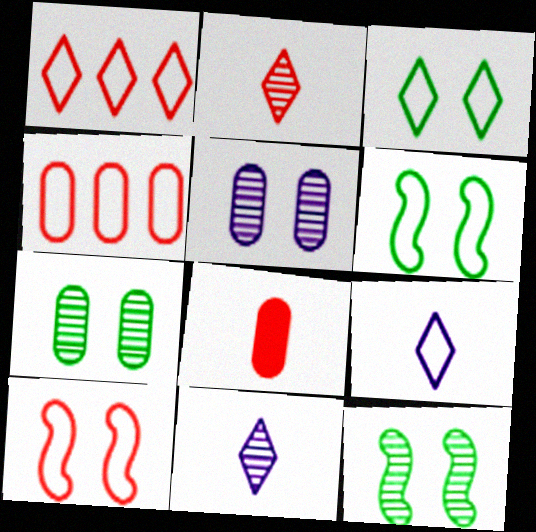[[1, 3, 9], 
[4, 6, 9]]